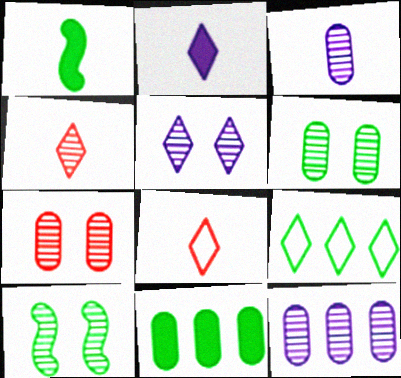[[1, 3, 8], 
[1, 6, 9], 
[4, 10, 12], 
[5, 7, 10]]